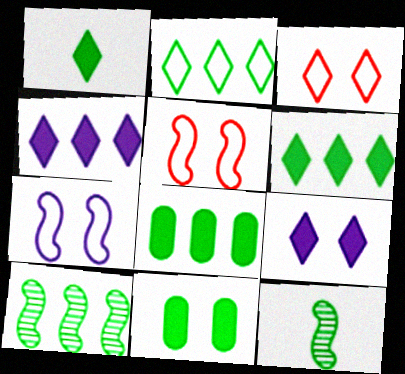[[2, 8, 10], 
[2, 11, 12]]